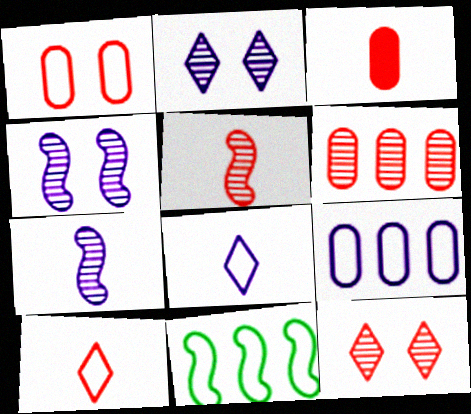[[1, 3, 6], 
[1, 8, 11], 
[2, 3, 11], 
[3, 5, 10], 
[5, 6, 12]]